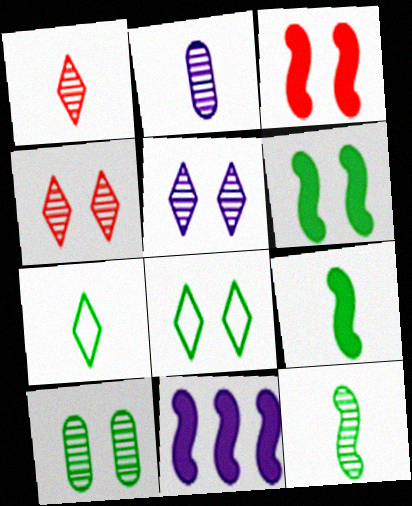[[1, 2, 12], 
[3, 9, 11], 
[6, 8, 10]]